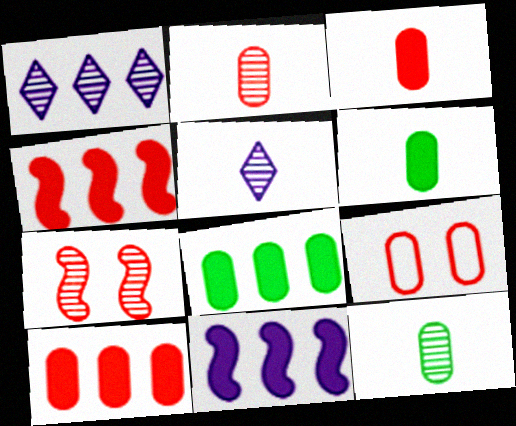[[1, 7, 12], 
[2, 9, 10]]